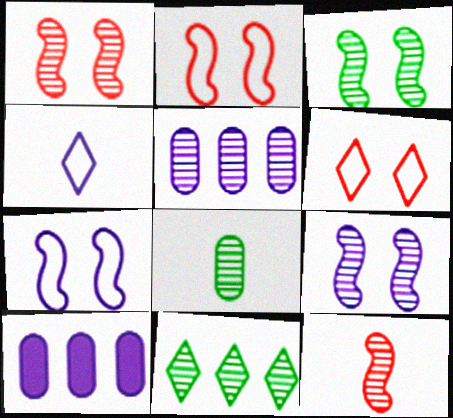[[1, 3, 9], 
[3, 8, 11], 
[4, 9, 10]]